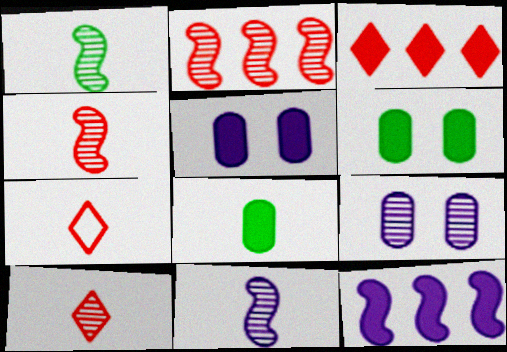[[1, 4, 11], 
[7, 8, 11]]